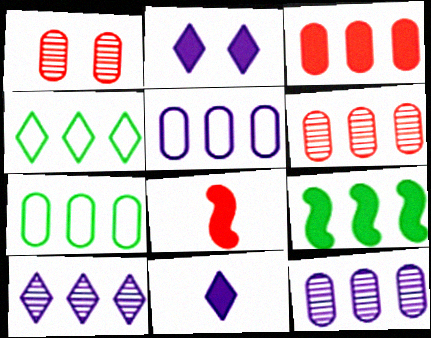[[3, 7, 12]]